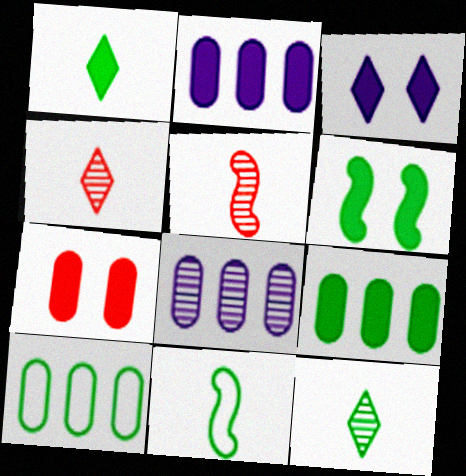[[1, 6, 9], 
[3, 5, 10], 
[3, 6, 7], 
[6, 10, 12]]